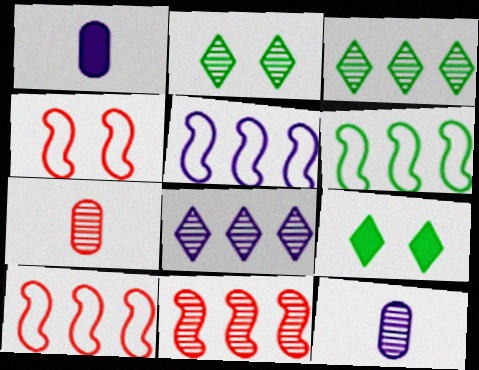[[1, 2, 10], 
[1, 3, 4], 
[2, 11, 12], 
[5, 6, 10], 
[5, 7, 9], 
[9, 10, 12]]